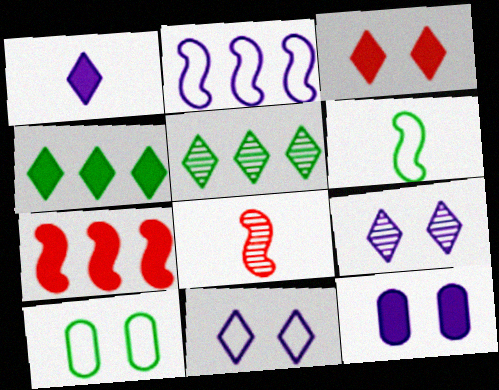[[1, 3, 4]]